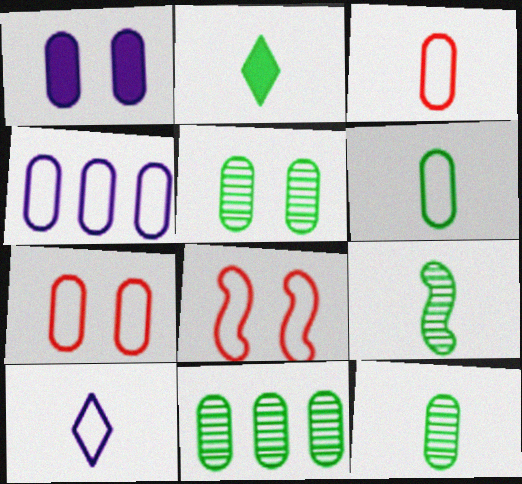[[1, 3, 11], 
[1, 5, 7], 
[2, 6, 9], 
[4, 6, 7], 
[5, 11, 12]]